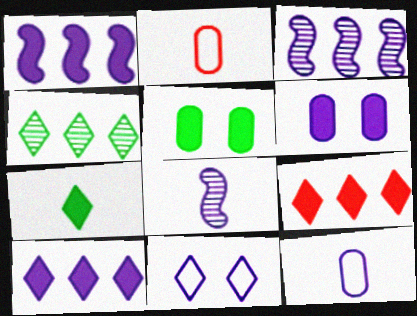[[2, 7, 8]]